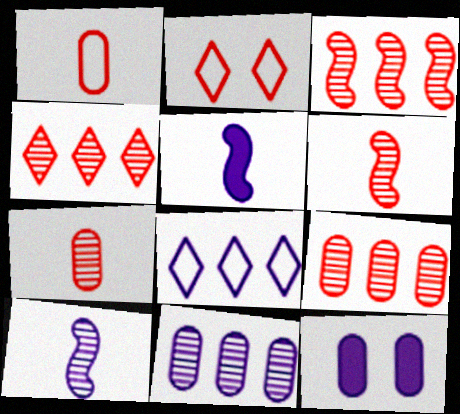[[3, 4, 9], 
[8, 10, 12]]